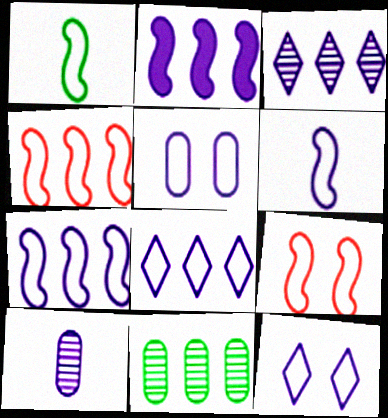[[1, 7, 9], 
[2, 10, 12], 
[5, 6, 8]]